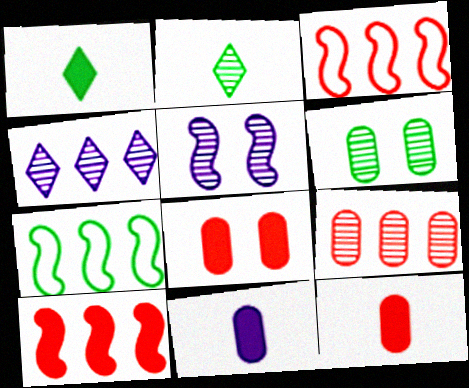[[1, 6, 7], 
[2, 5, 9]]